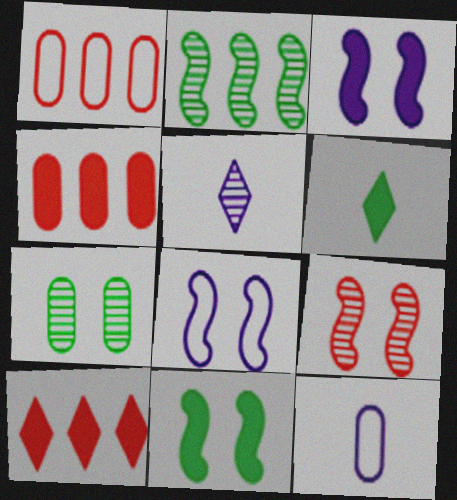[[1, 5, 11], 
[3, 4, 6], 
[4, 7, 12], 
[8, 9, 11]]